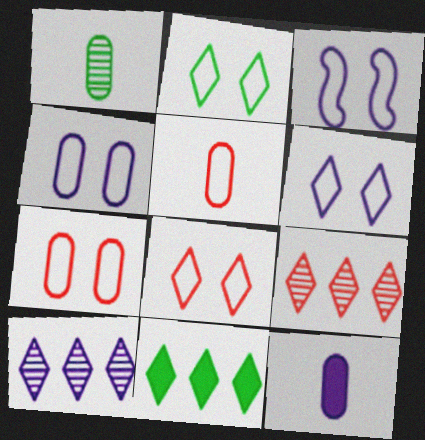[[1, 5, 12], 
[2, 3, 7], 
[2, 6, 8], 
[3, 4, 6], 
[3, 10, 12]]